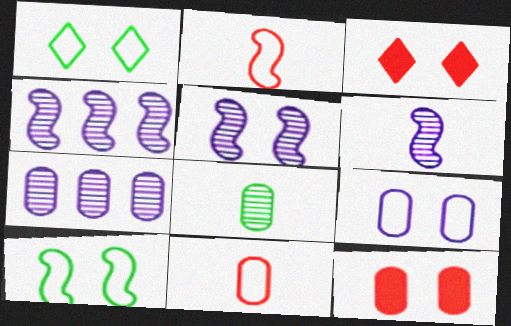[[1, 5, 12], 
[4, 5, 6]]